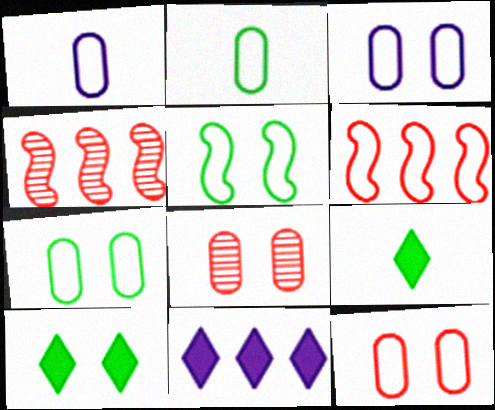[[1, 4, 10], 
[3, 4, 9], 
[3, 7, 12]]